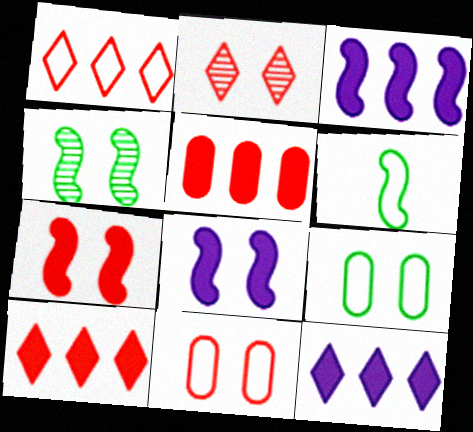[[2, 7, 11], 
[2, 8, 9]]